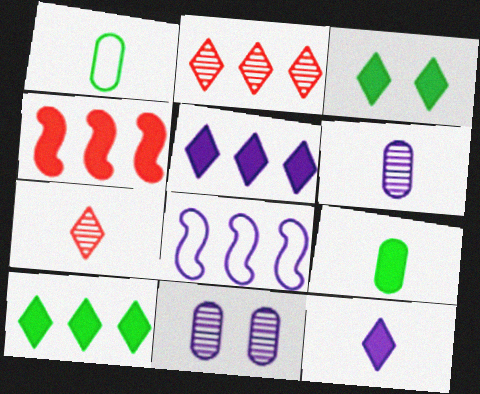[[8, 11, 12]]